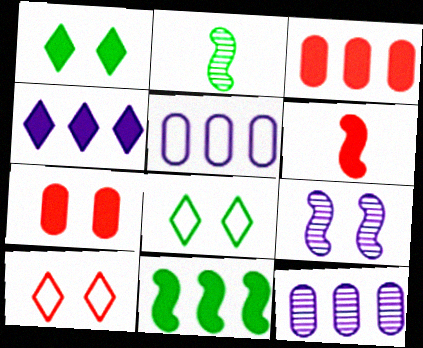[[3, 4, 11], 
[6, 8, 12], 
[7, 8, 9]]